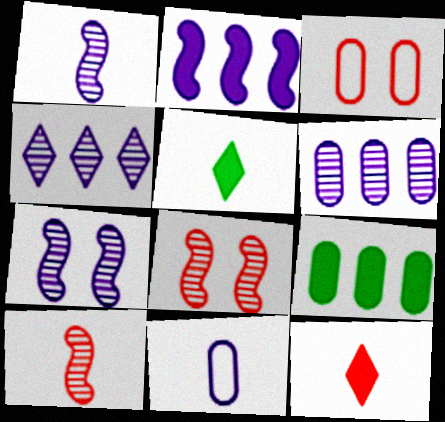[[5, 10, 11]]